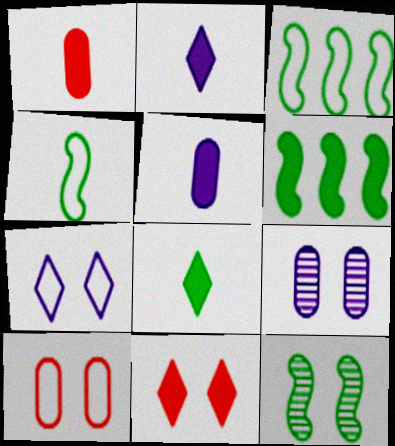[[4, 6, 12], 
[5, 6, 11]]